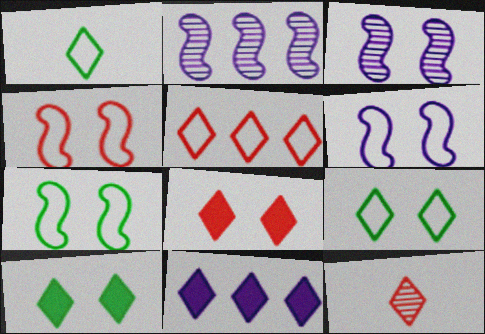[[4, 6, 7], 
[5, 8, 12], 
[9, 11, 12]]